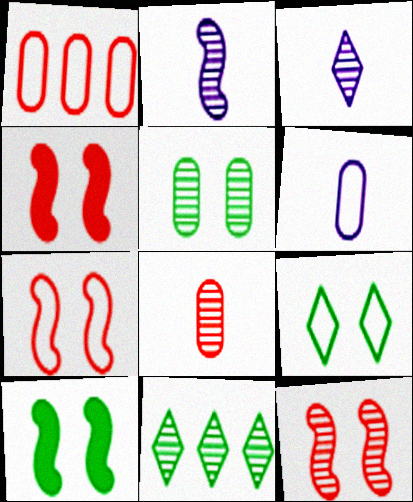[[1, 3, 10], 
[4, 6, 11], 
[4, 7, 12], 
[5, 9, 10]]